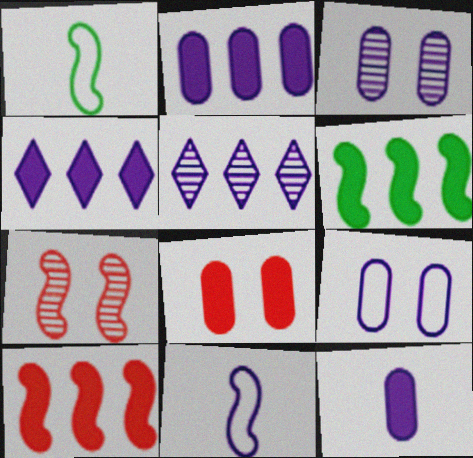[[1, 5, 8], 
[3, 4, 11], 
[6, 7, 11]]